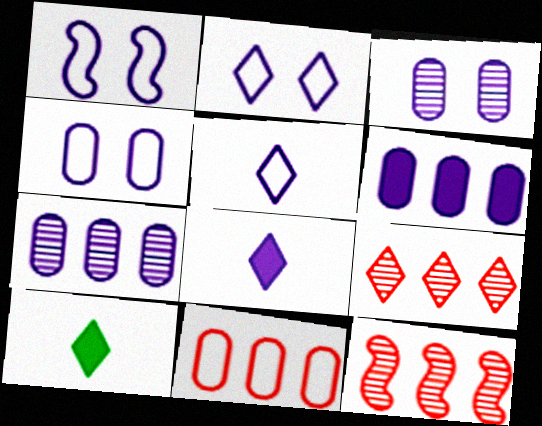[[1, 2, 4], 
[1, 7, 8], 
[2, 9, 10], 
[4, 10, 12]]